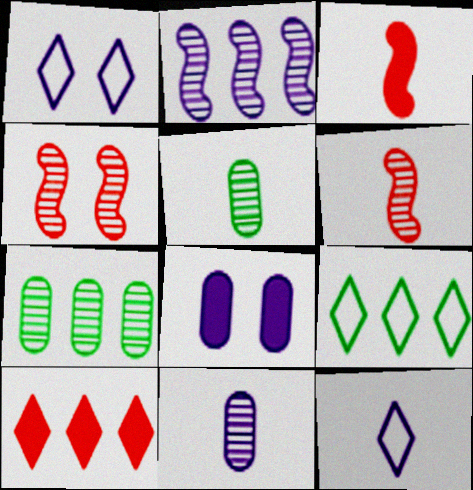[[1, 3, 7], 
[2, 8, 12], 
[3, 5, 12], 
[6, 8, 9]]